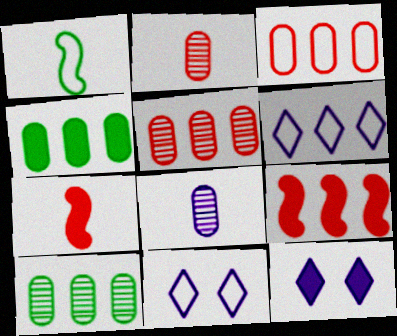[[1, 3, 11], 
[1, 5, 12], 
[4, 7, 12], 
[6, 9, 10], 
[7, 10, 11]]